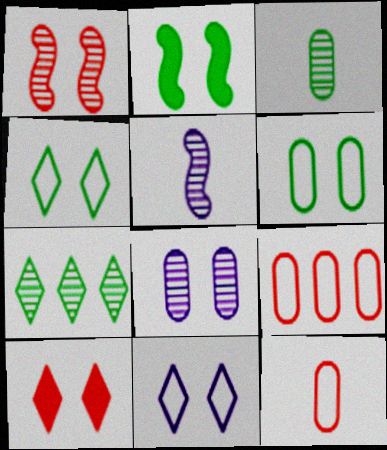[]